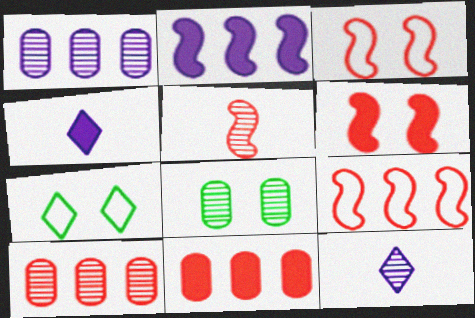[[4, 8, 9], 
[5, 6, 9]]